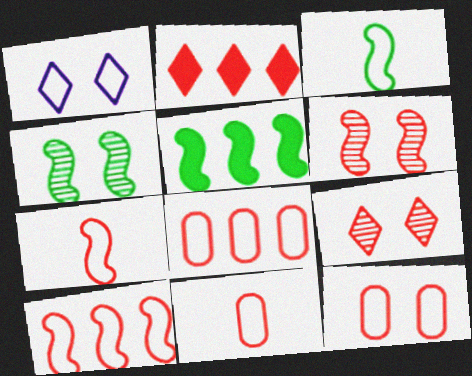[[1, 3, 8], 
[2, 6, 11], 
[3, 4, 5], 
[8, 11, 12]]